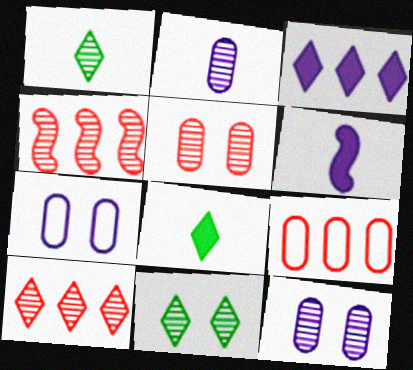[[1, 4, 12], 
[2, 4, 11], 
[4, 7, 8], 
[6, 9, 11]]